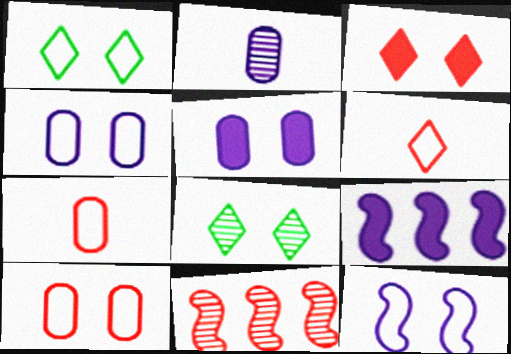[[1, 10, 12], 
[2, 8, 11], 
[3, 7, 11], 
[7, 8, 9]]